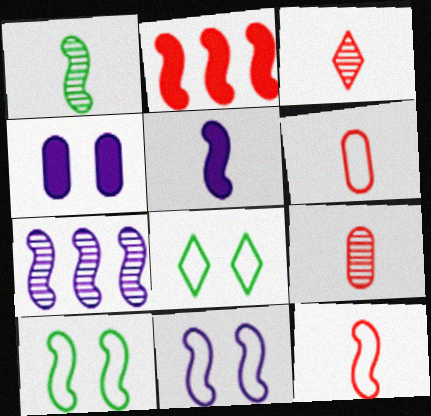[[1, 2, 11], 
[1, 5, 12], 
[5, 7, 11]]